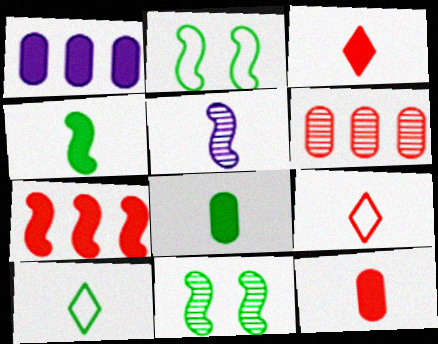[[1, 9, 11], 
[2, 5, 7], 
[5, 8, 9], 
[5, 10, 12]]